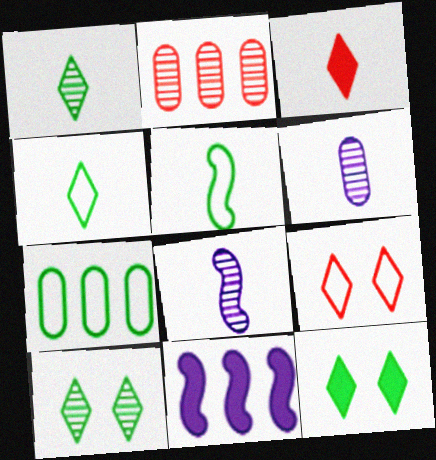[[2, 8, 10], 
[3, 5, 6]]